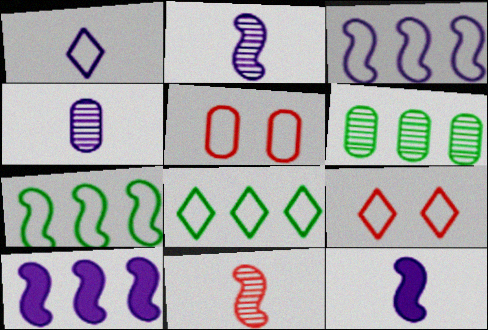[[1, 4, 12], 
[1, 5, 7], 
[1, 8, 9], 
[6, 9, 12]]